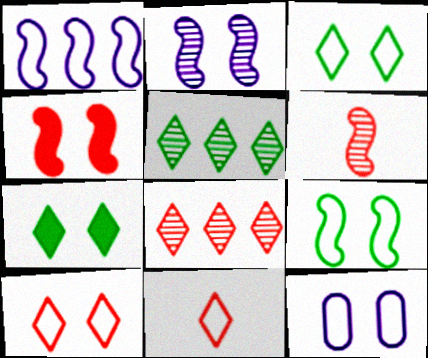[[2, 4, 9], 
[9, 10, 12]]